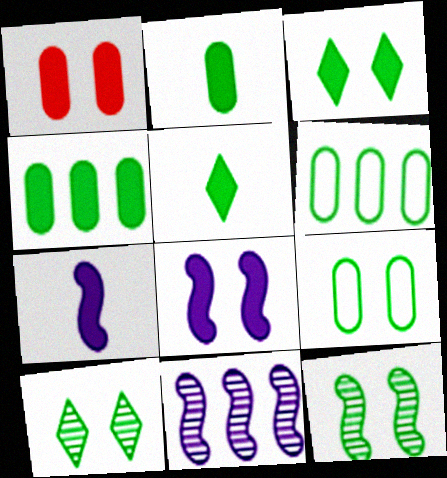[[1, 3, 8], 
[3, 9, 12], 
[5, 6, 12]]